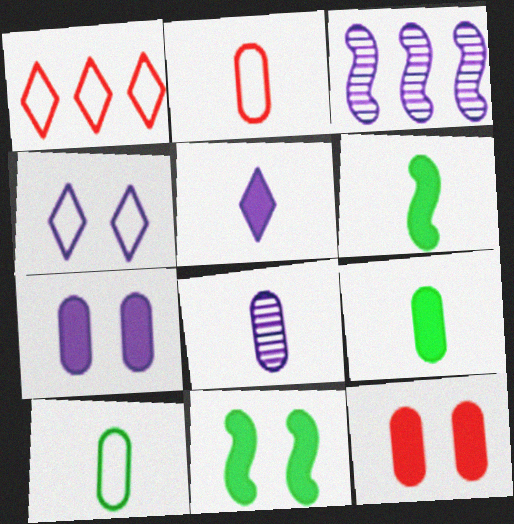[[1, 8, 11], 
[2, 8, 9]]